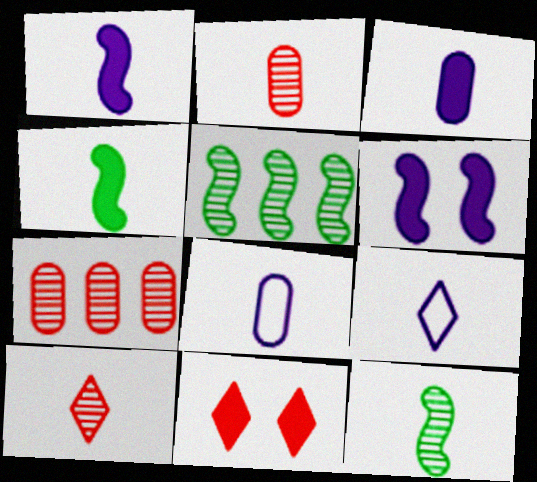[[2, 4, 9], 
[4, 8, 10], 
[5, 8, 11]]